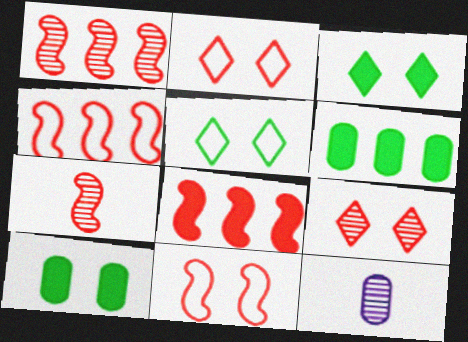[[1, 4, 8], 
[3, 4, 12], 
[5, 8, 12], 
[7, 8, 11]]